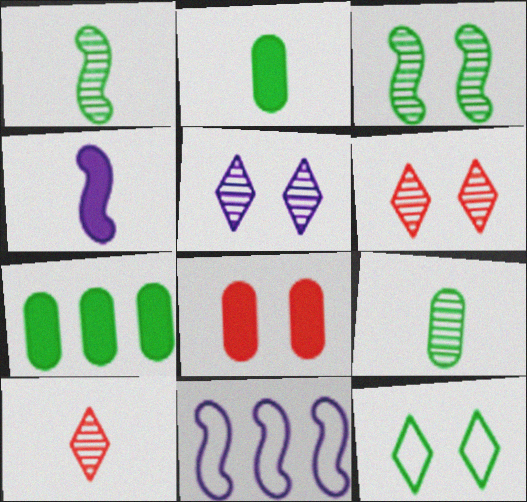[[1, 7, 12], 
[2, 6, 11]]